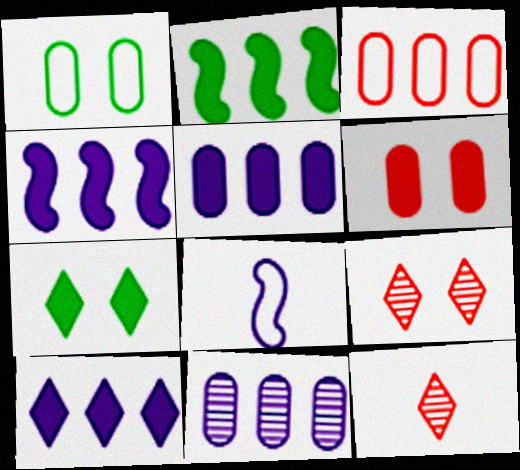[[1, 4, 12], 
[4, 5, 10]]